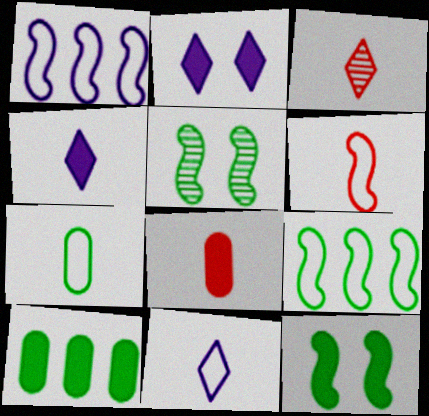[[3, 6, 8], 
[6, 7, 11]]